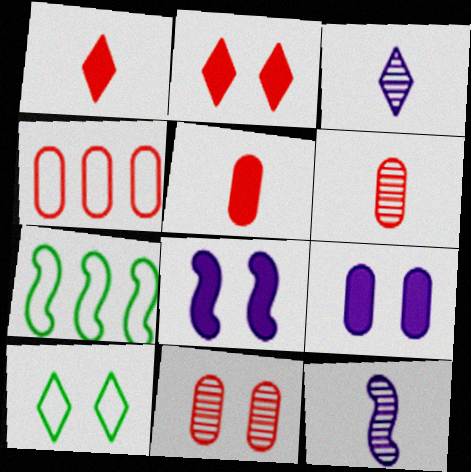[[4, 5, 11], 
[8, 10, 11]]